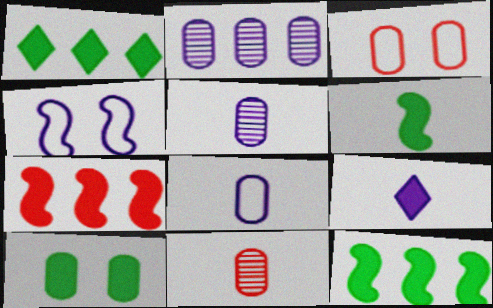[[1, 4, 11], 
[1, 6, 10], 
[2, 4, 9], 
[7, 9, 10]]